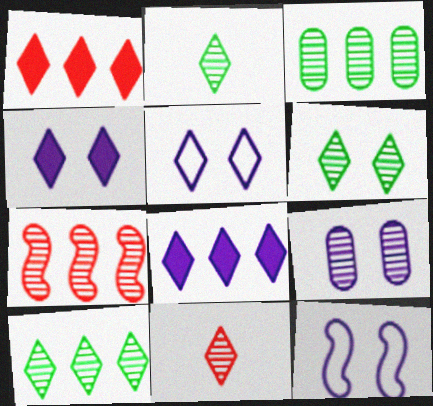[[1, 2, 5], 
[2, 6, 10], 
[2, 7, 9], 
[4, 9, 12]]